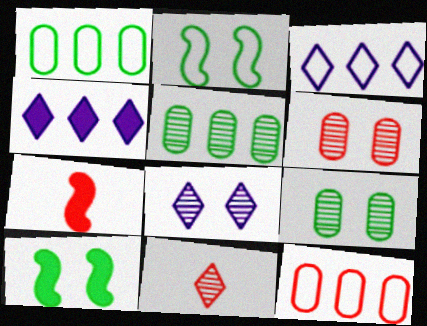[[1, 7, 8], 
[3, 7, 9]]